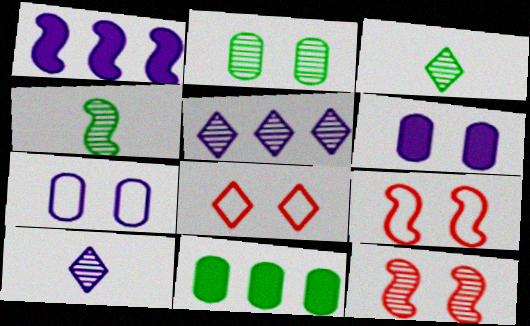[[1, 4, 9], 
[1, 7, 10], 
[9, 10, 11]]